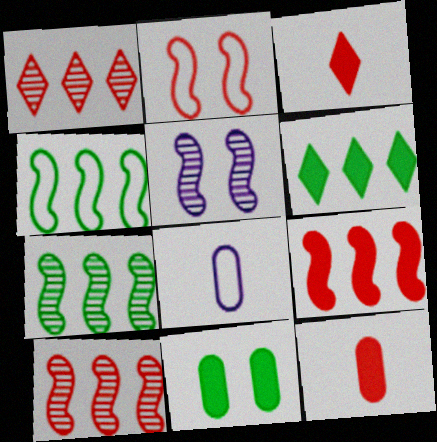[[1, 2, 12]]